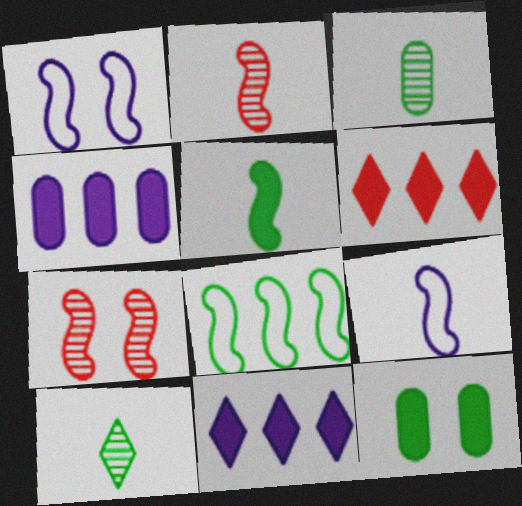[[1, 3, 6], 
[2, 5, 9], 
[8, 10, 12]]